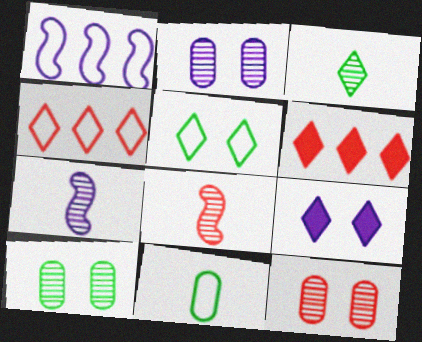[[2, 10, 12], 
[3, 4, 9]]